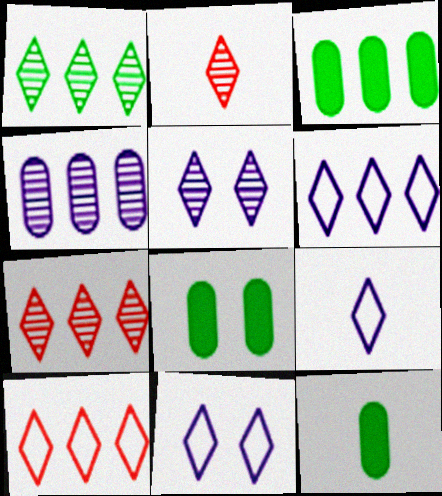[[1, 2, 5], 
[3, 8, 12], 
[6, 9, 11]]